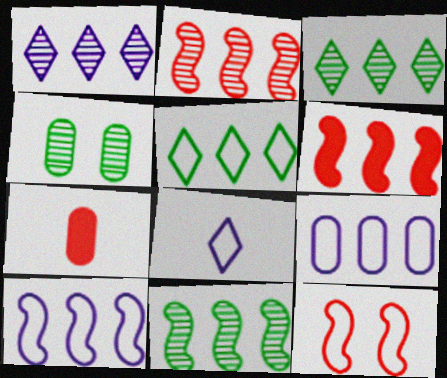[[3, 6, 9], 
[4, 6, 8], 
[4, 7, 9], 
[6, 10, 11]]